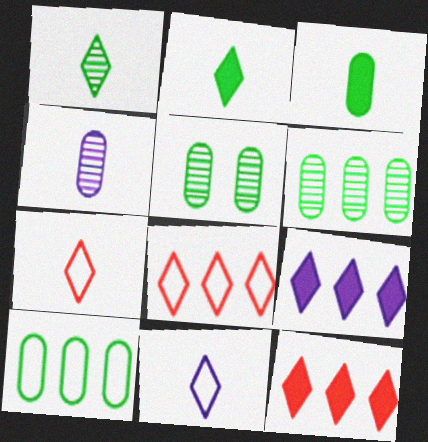[[3, 5, 10]]